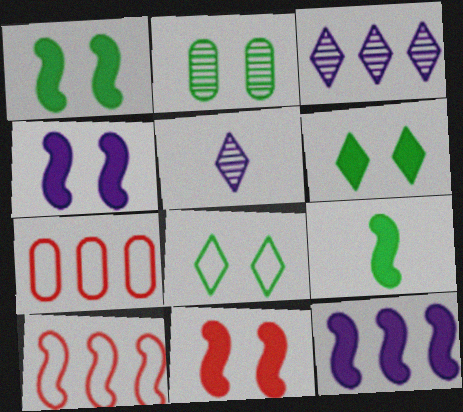[[1, 2, 8], 
[1, 4, 11], 
[1, 5, 7], 
[9, 11, 12]]